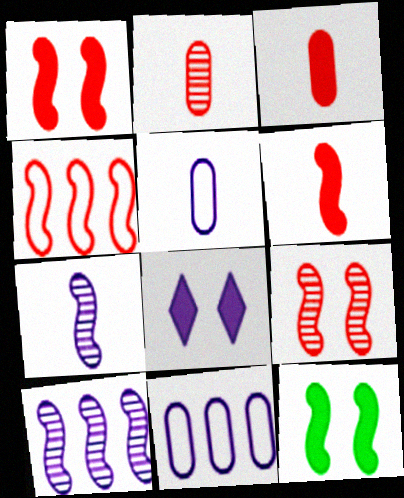[[4, 6, 9], 
[4, 7, 12], 
[5, 8, 10], 
[7, 8, 11]]